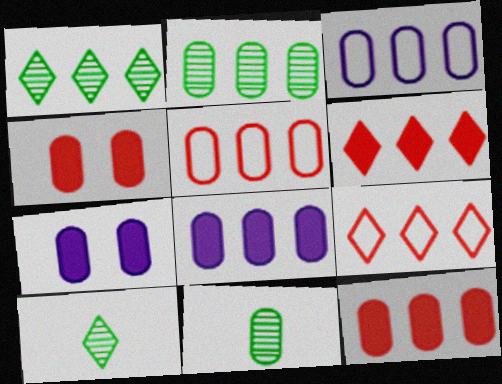[[2, 3, 12], 
[2, 5, 8], 
[3, 4, 11], 
[5, 7, 11]]